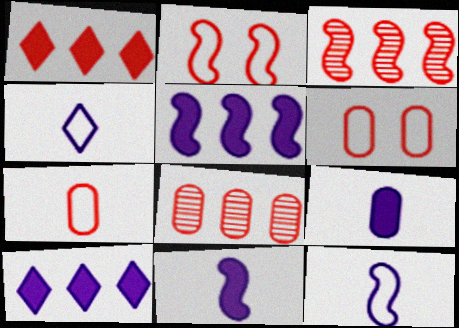[]